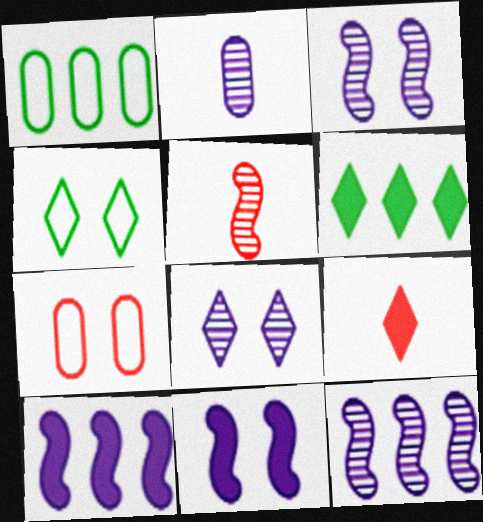[[1, 3, 9], 
[2, 8, 12]]